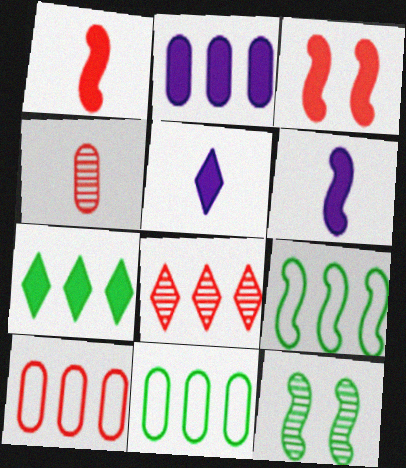[[2, 8, 9], 
[5, 10, 12]]